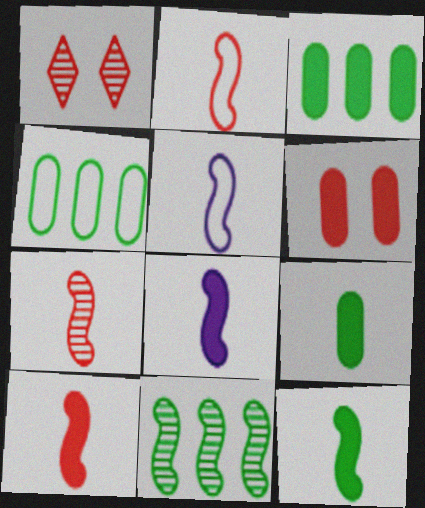[[1, 3, 5], 
[1, 4, 8], 
[2, 7, 10], 
[5, 7, 12], 
[8, 10, 12]]